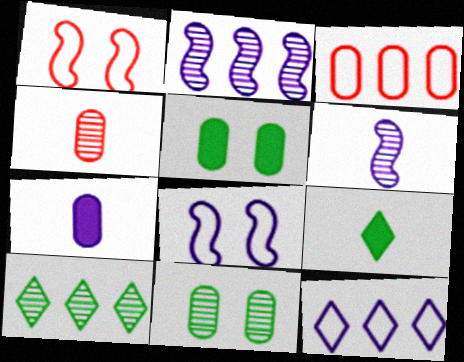[[1, 7, 10], 
[3, 7, 11]]